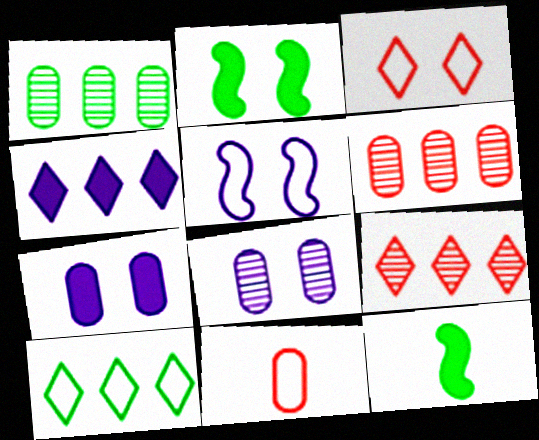[[1, 7, 11], 
[2, 3, 8], 
[4, 9, 10], 
[5, 10, 11]]